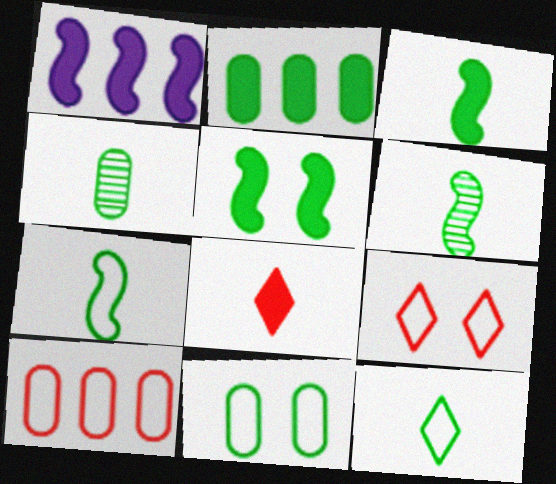[[1, 4, 9], 
[2, 4, 11], 
[3, 4, 12], 
[3, 6, 7]]